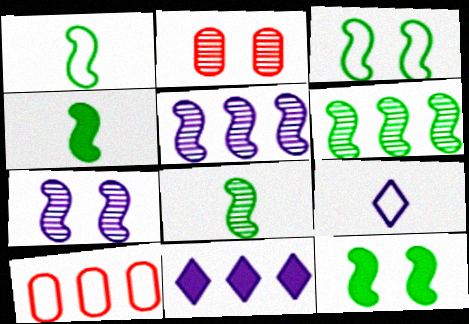[[1, 2, 11], 
[1, 4, 8], 
[1, 6, 12], 
[3, 4, 6], 
[3, 9, 10], 
[6, 10, 11]]